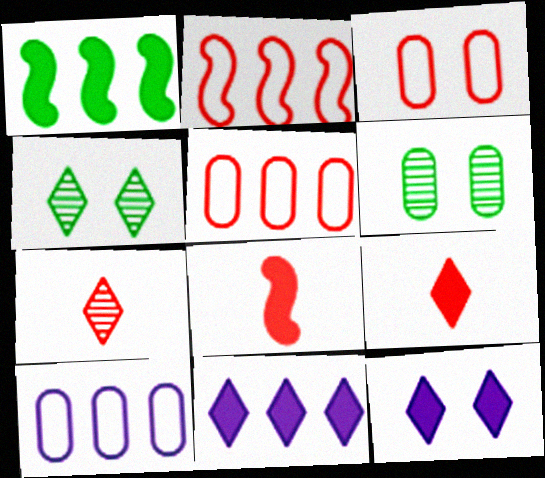[[4, 8, 10]]